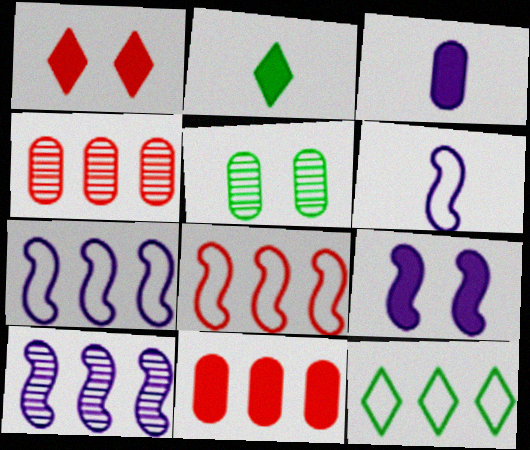[[2, 9, 11], 
[6, 9, 10], 
[10, 11, 12]]